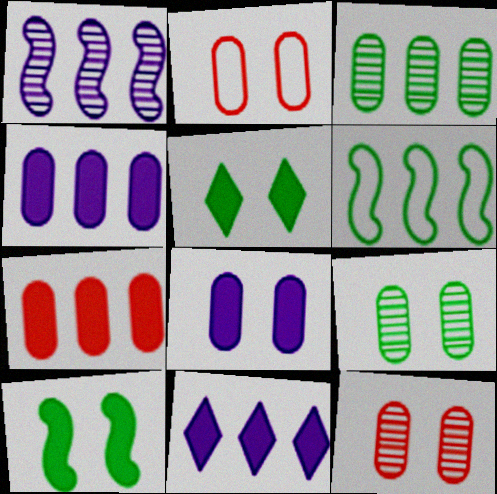[[2, 8, 9]]